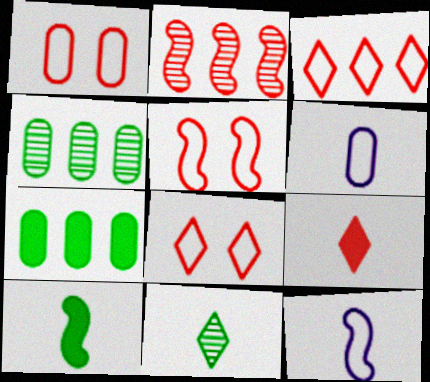[[1, 2, 9], 
[1, 5, 8]]